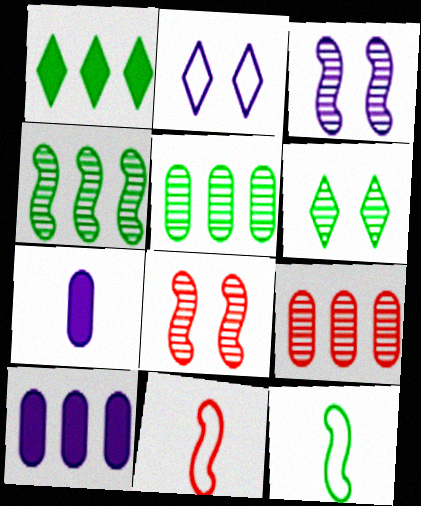[[6, 10, 11]]